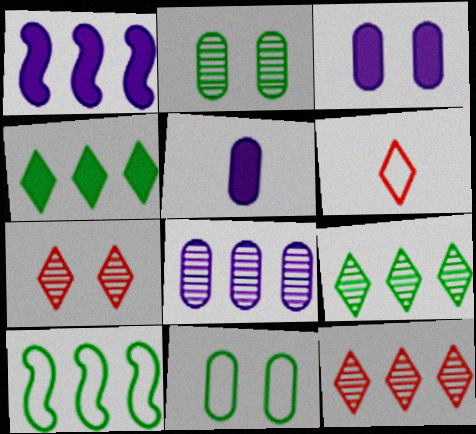[[1, 2, 6], 
[5, 7, 10]]